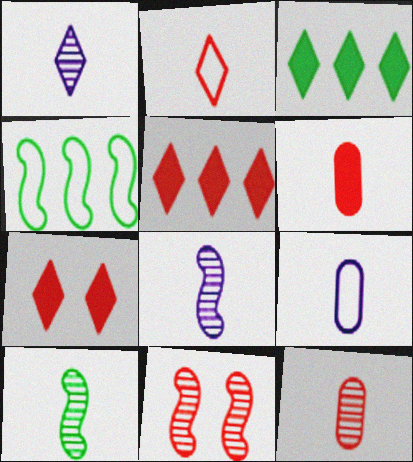[[1, 10, 12], 
[3, 9, 11]]